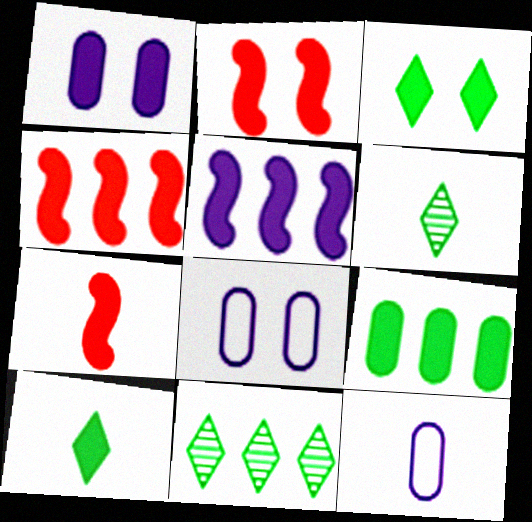[[1, 2, 3], 
[1, 4, 10], 
[2, 4, 7], 
[2, 11, 12], 
[4, 6, 8], 
[6, 7, 12], 
[7, 8, 11]]